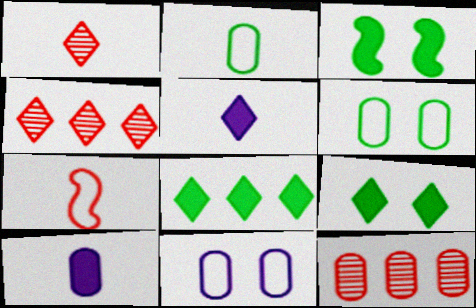[[6, 10, 12]]